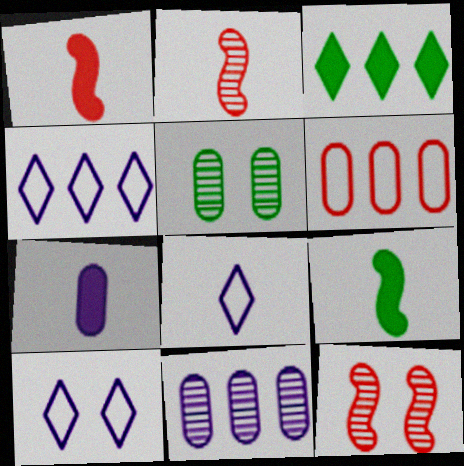[[1, 4, 5], 
[4, 8, 10], 
[5, 6, 7]]